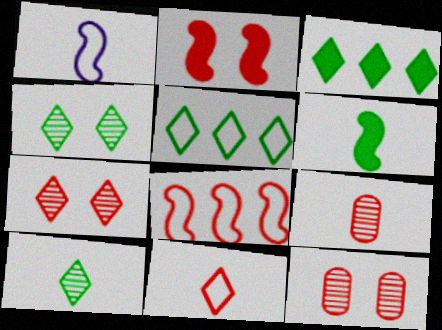[[1, 3, 12]]